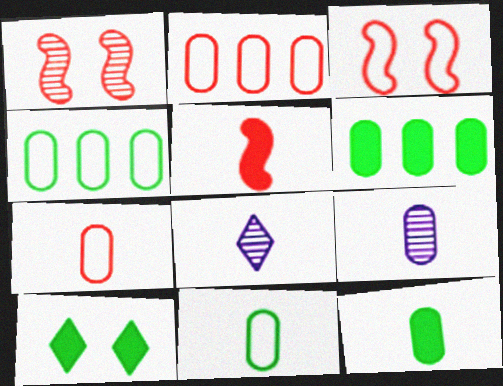[[3, 6, 8], 
[5, 8, 11], 
[7, 9, 12]]